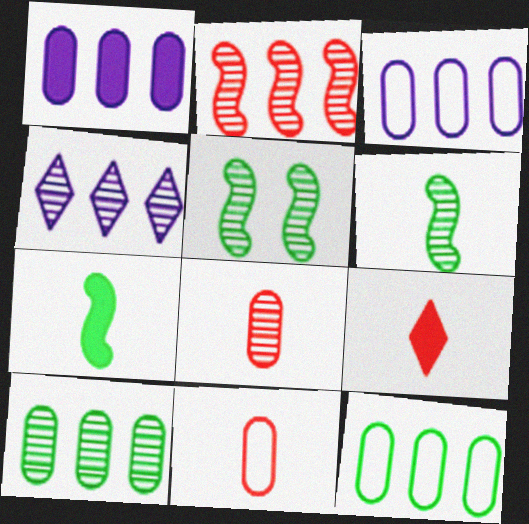[[2, 4, 10], 
[3, 5, 9], 
[4, 5, 8]]